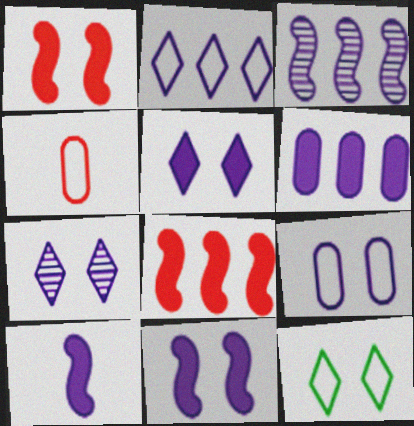[[2, 3, 6], 
[5, 6, 10], 
[7, 9, 11]]